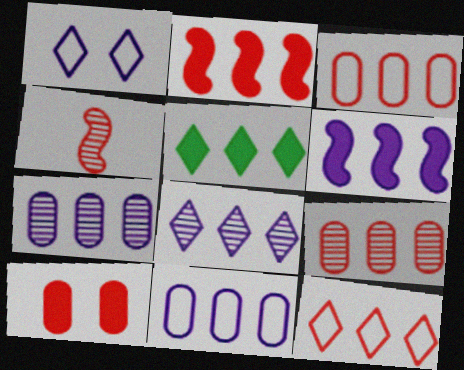[[2, 9, 12], 
[4, 10, 12], 
[5, 8, 12], 
[6, 8, 11]]